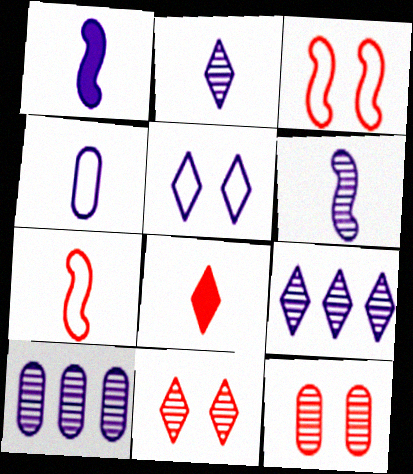[[1, 2, 4], 
[1, 5, 10]]